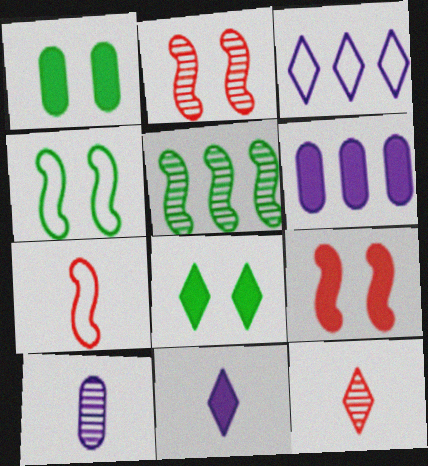[[3, 8, 12], 
[4, 6, 12]]